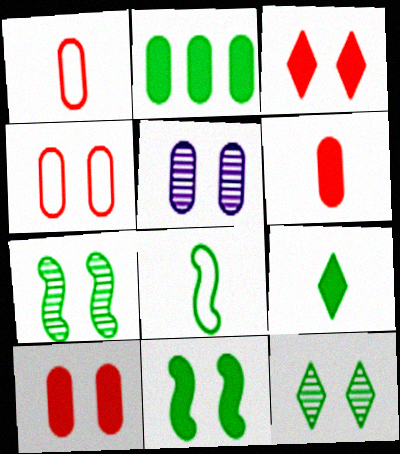[[1, 2, 5], 
[2, 8, 12], 
[2, 9, 11]]